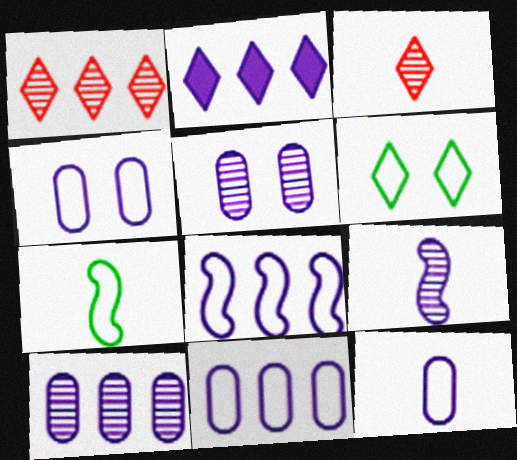[[2, 3, 6], 
[2, 4, 9], 
[2, 8, 10], 
[4, 11, 12]]